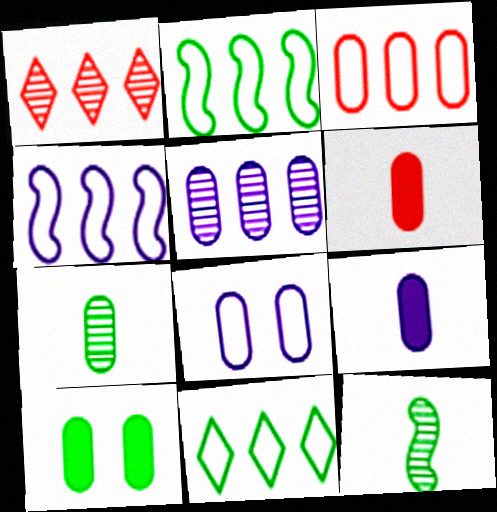[[3, 4, 11], 
[5, 8, 9], 
[10, 11, 12]]